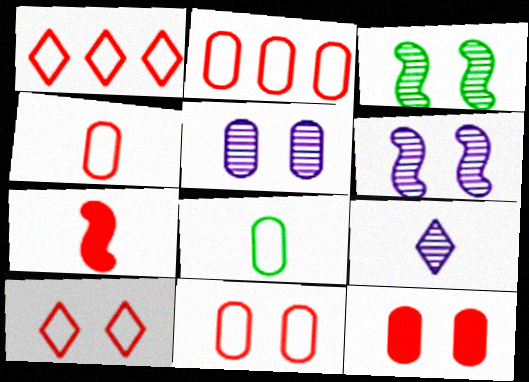[[2, 4, 11], 
[7, 8, 9]]